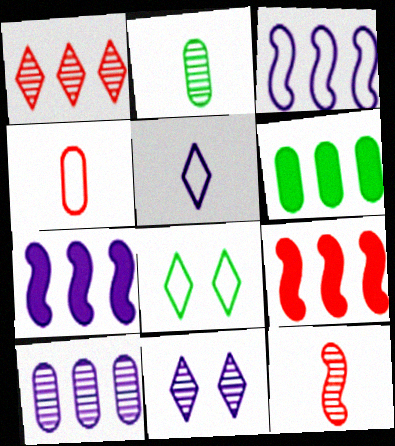[[1, 3, 6], 
[3, 4, 8]]